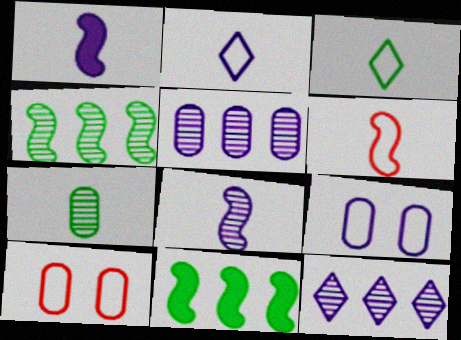[[1, 9, 12]]